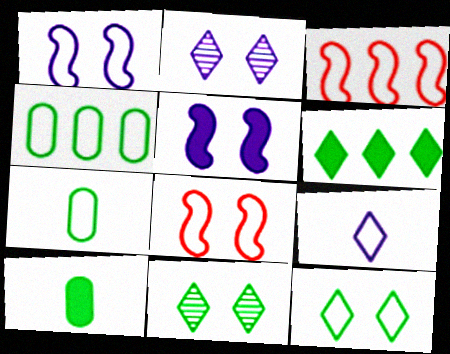[[2, 3, 10], 
[4, 8, 9]]